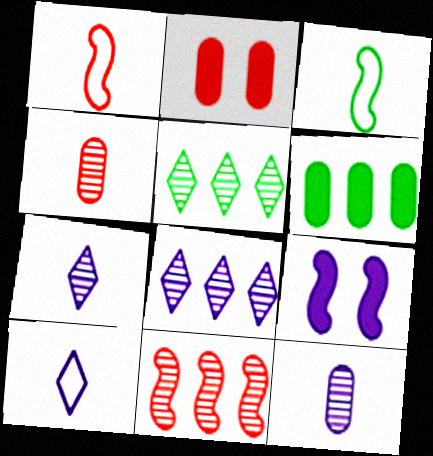[[2, 3, 8], 
[3, 9, 11]]